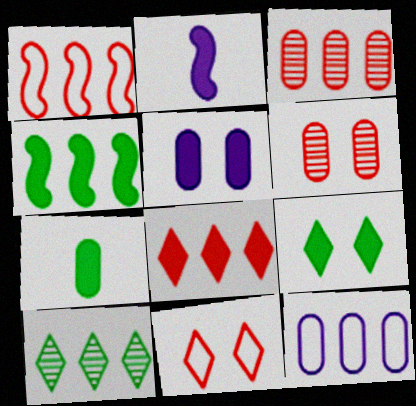[[1, 3, 8], 
[4, 7, 9], 
[6, 7, 12]]